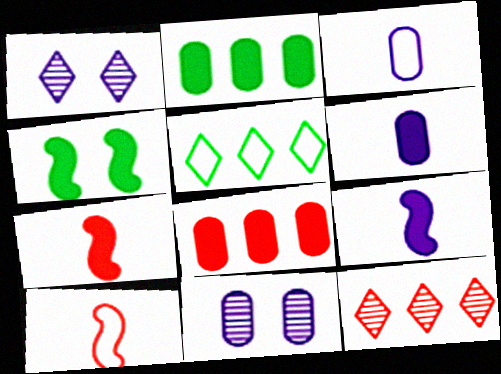[[1, 2, 10], 
[3, 4, 12], 
[5, 7, 11]]